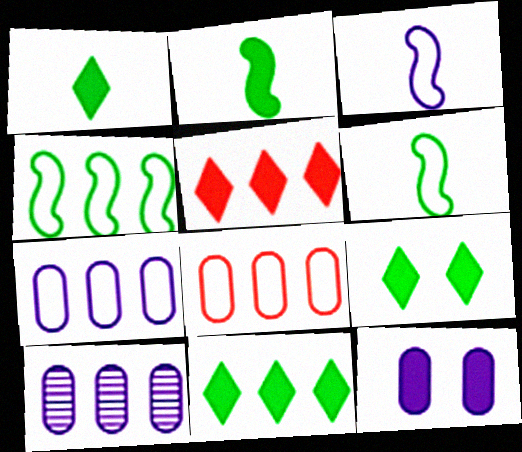[[1, 9, 11], 
[2, 5, 12], 
[4, 5, 10]]